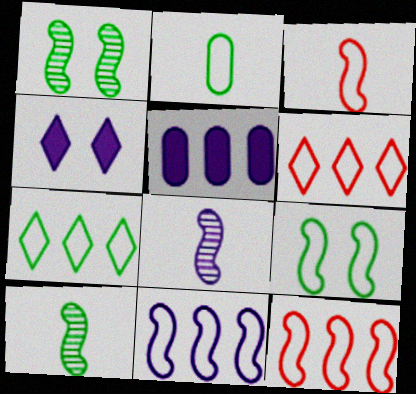[[2, 7, 9], 
[3, 9, 11]]